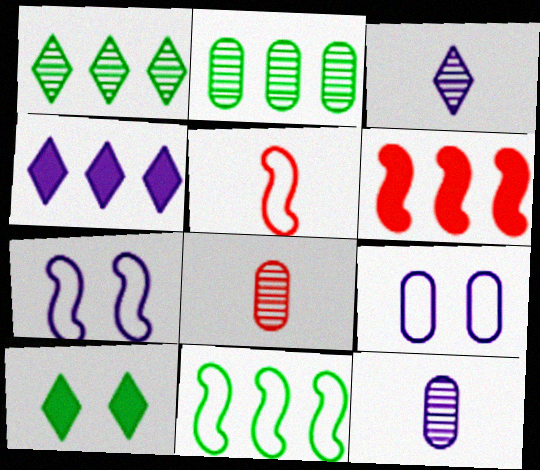[[4, 7, 12], 
[5, 7, 11]]